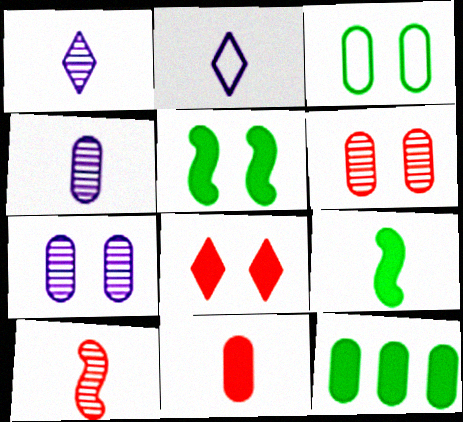[]